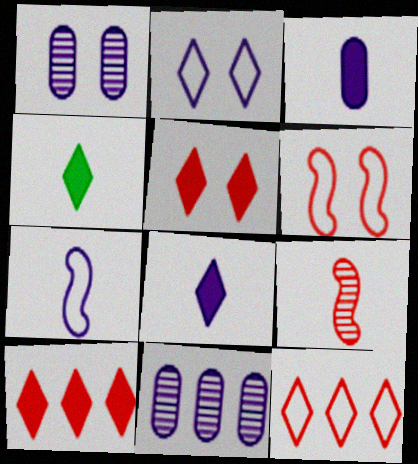[[4, 6, 11]]